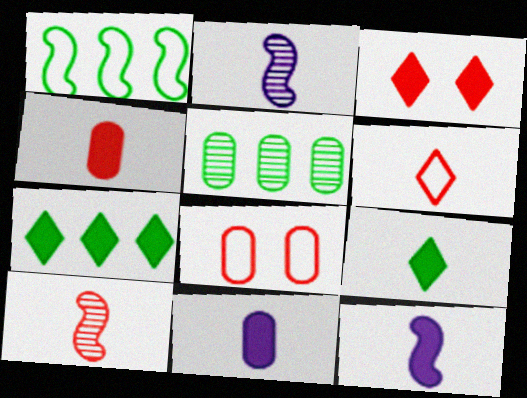[[1, 5, 7], 
[2, 7, 8], 
[4, 6, 10], 
[4, 9, 12], 
[5, 8, 11]]